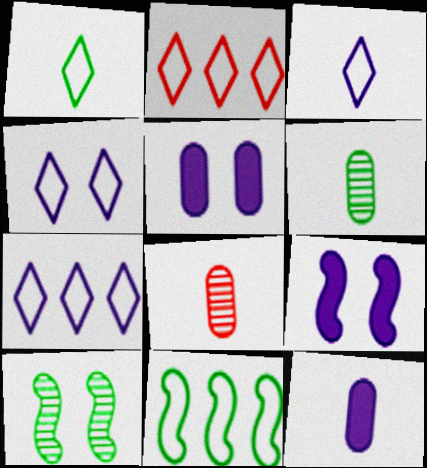[[1, 2, 4], 
[2, 6, 9], 
[2, 10, 12], 
[3, 4, 7]]